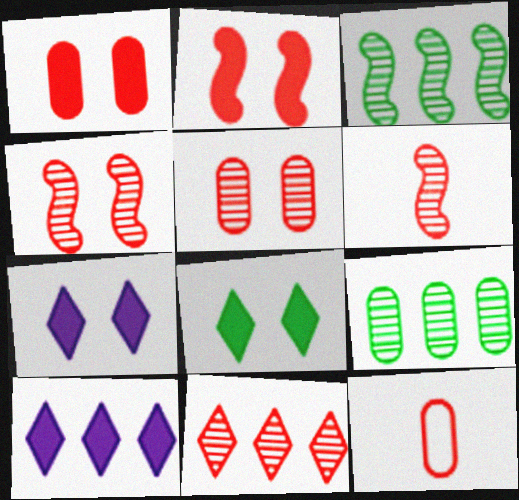[[2, 11, 12], 
[3, 7, 12], 
[5, 6, 11]]